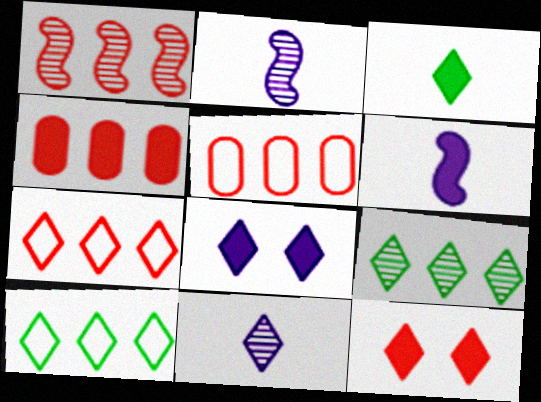[[1, 4, 7], 
[10, 11, 12]]